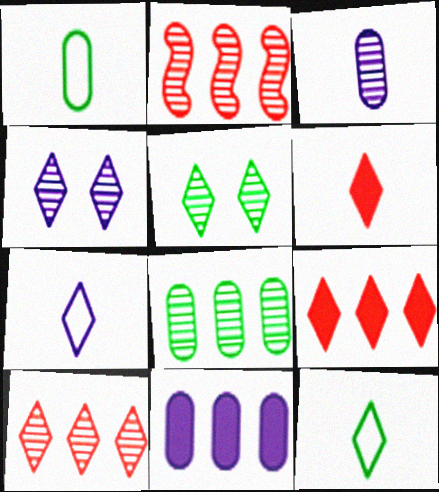[[2, 3, 5], 
[4, 9, 12], 
[5, 7, 9]]